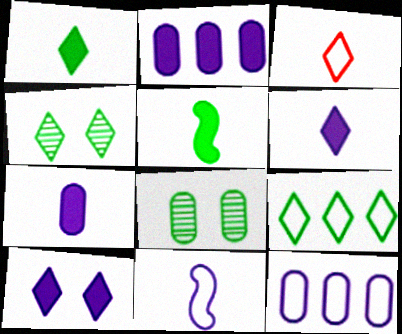[[1, 4, 9], 
[5, 8, 9]]